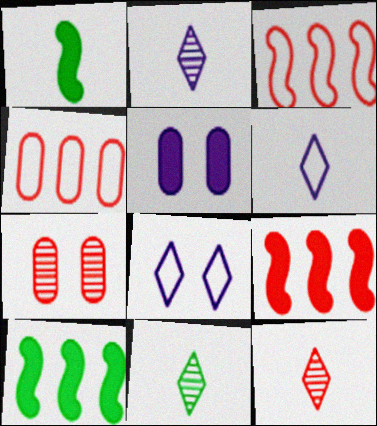[[2, 11, 12], 
[3, 5, 11], 
[6, 7, 10]]